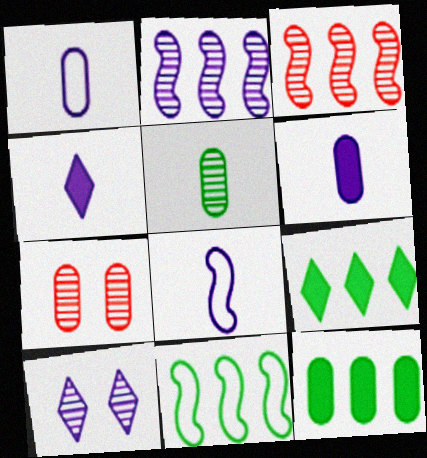[[1, 7, 12], 
[3, 5, 10], 
[4, 7, 11], 
[7, 8, 9]]